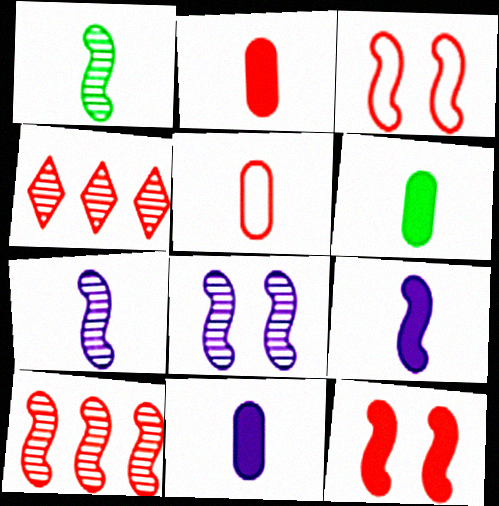[[1, 8, 10], 
[2, 3, 4], 
[2, 6, 11], 
[4, 5, 12]]